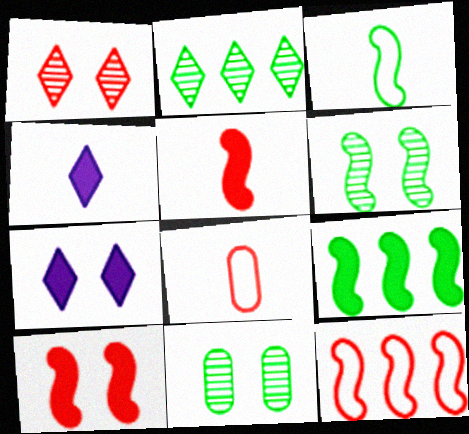[[3, 6, 9], 
[4, 11, 12]]